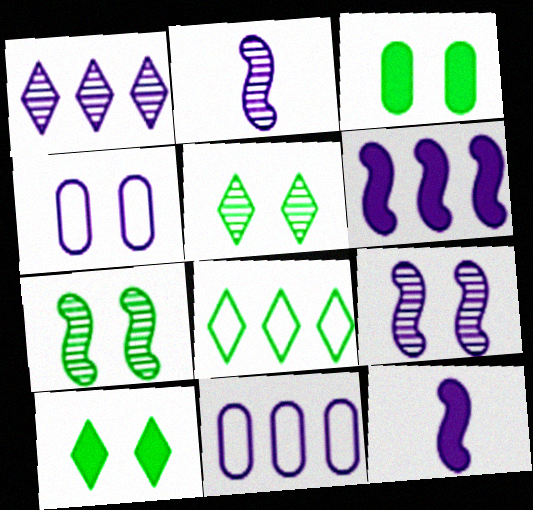[[1, 4, 12], 
[1, 6, 11]]